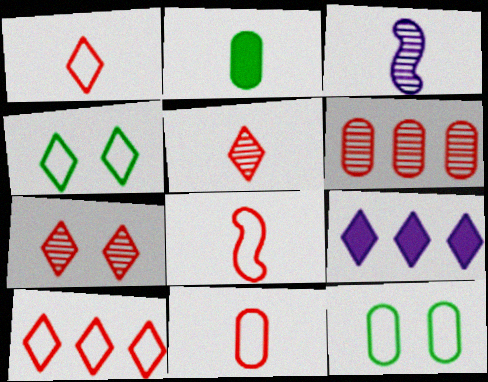[[1, 2, 3], 
[1, 8, 11], 
[4, 5, 9]]